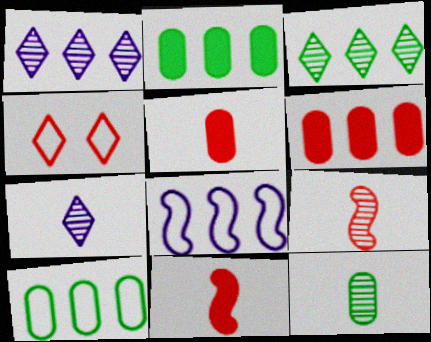[[3, 6, 8], 
[4, 6, 9], 
[7, 9, 12]]